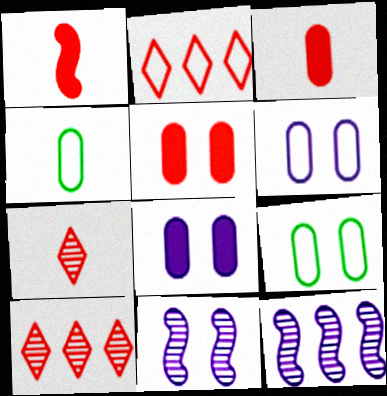[]